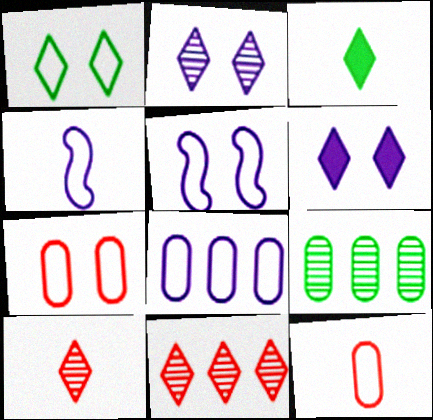[[1, 5, 7]]